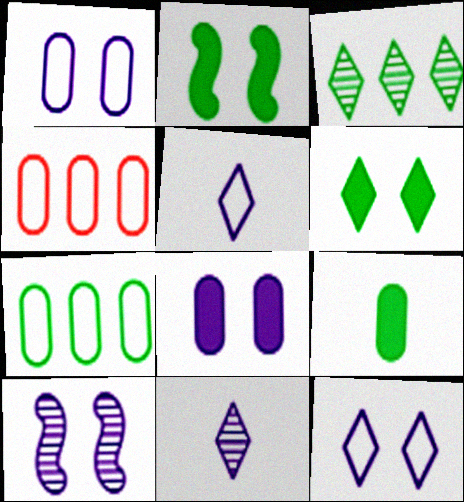[[2, 4, 11], 
[8, 10, 12]]